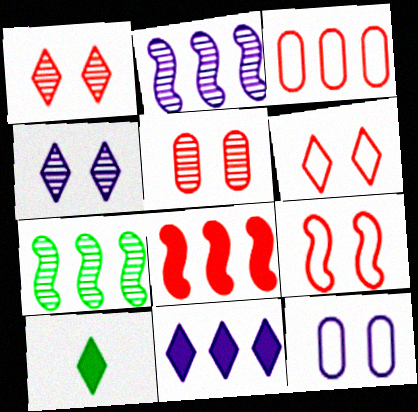[[3, 7, 11]]